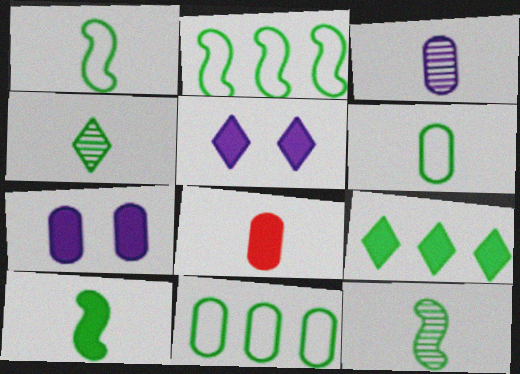[[1, 10, 12], 
[3, 6, 8], 
[4, 6, 10]]